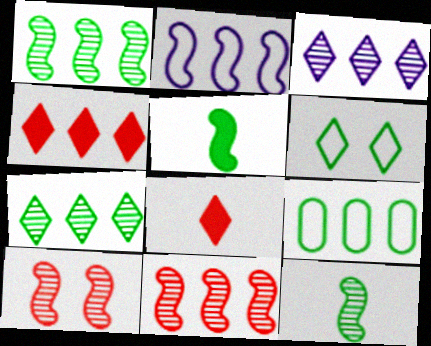[[2, 5, 10], 
[3, 6, 8]]